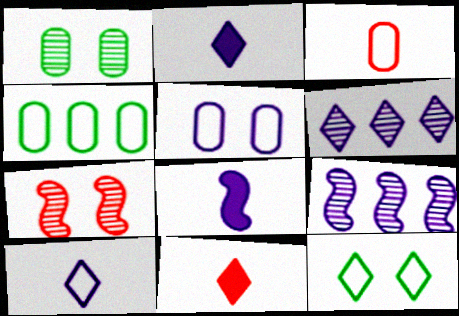[[2, 4, 7], 
[2, 5, 9], 
[3, 4, 5], 
[5, 6, 8], 
[6, 11, 12]]